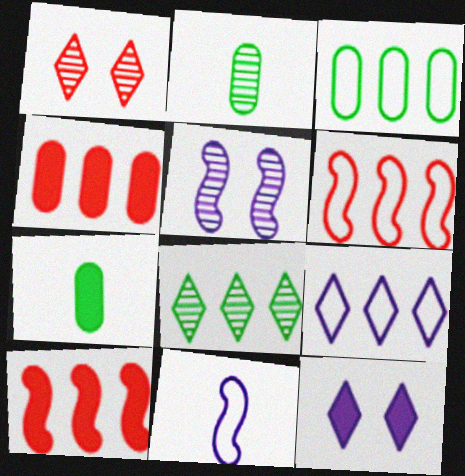[[2, 6, 12], 
[3, 6, 9], 
[7, 10, 12]]